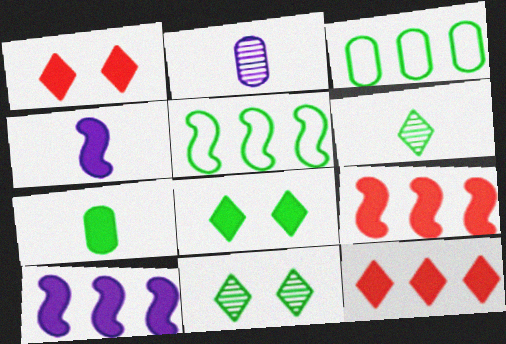[[1, 2, 5], 
[1, 7, 10], 
[5, 7, 11]]